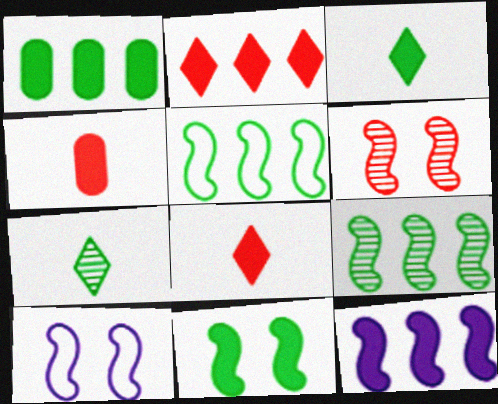[[1, 2, 12], 
[1, 3, 11], 
[6, 10, 11]]